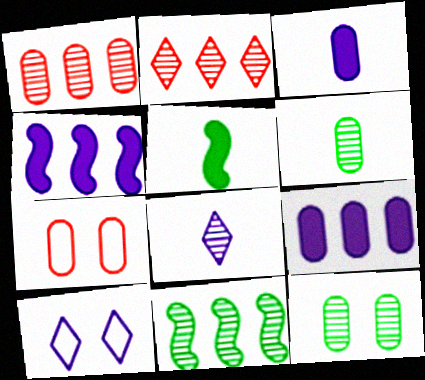[[1, 5, 10], 
[6, 7, 9]]